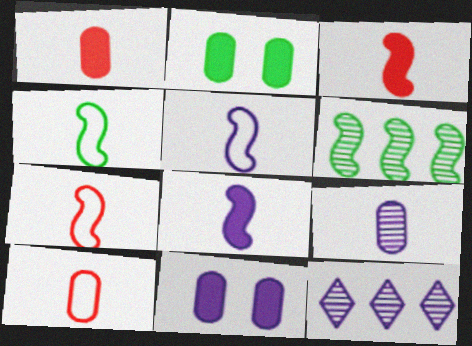[[2, 7, 12], 
[4, 5, 7], 
[5, 11, 12]]